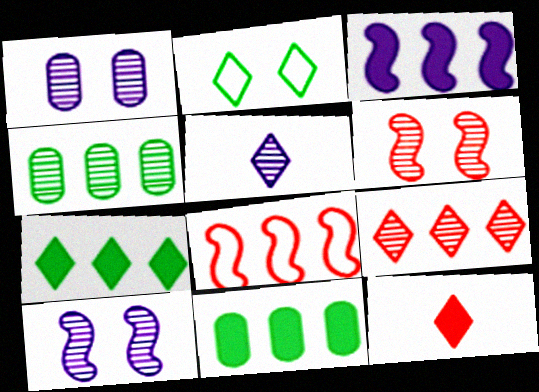[[4, 5, 6]]